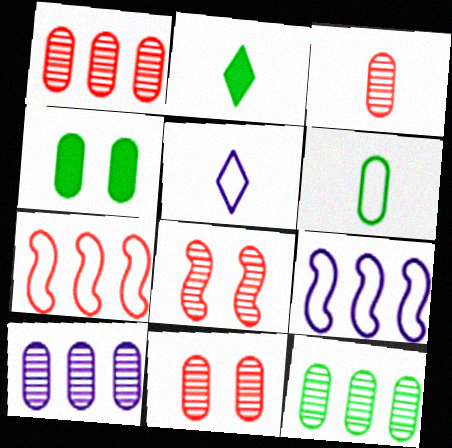[[1, 3, 11], 
[1, 10, 12], 
[2, 9, 11], 
[4, 6, 12]]